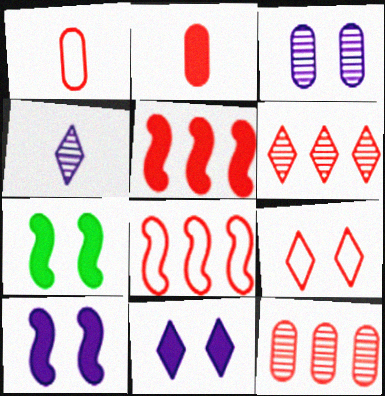[[1, 8, 9], 
[3, 7, 9]]